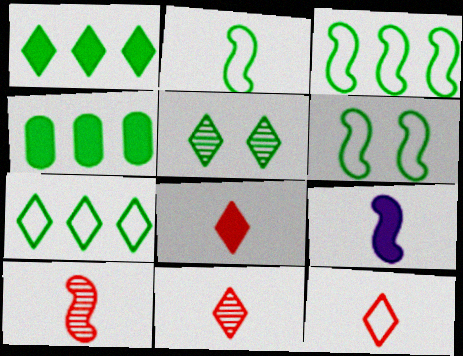[[2, 3, 6], 
[2, 4, 5], 
[2, 9, 10], 
[8, 11, 12]]